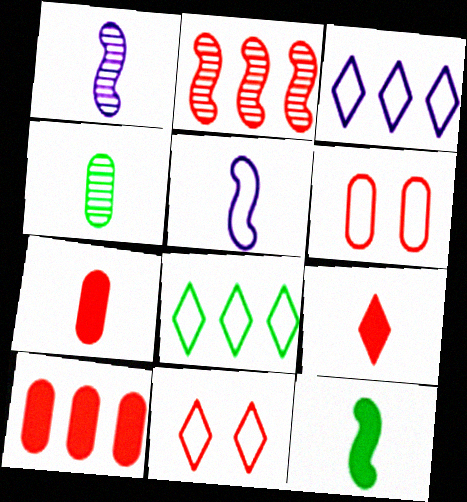[[2, 6, 9], 
[2, 7, 11], 
[4, 5, 9], 
[5, 6, 8]]